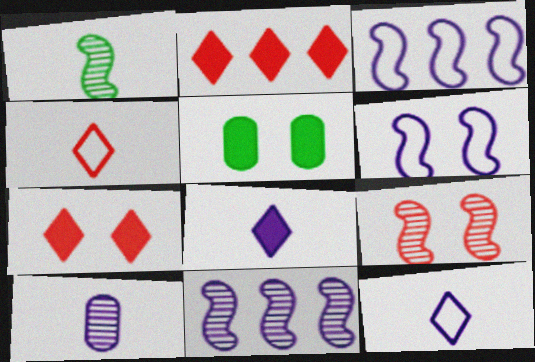[[1, 9, 11], 
[4, 5, 11]]